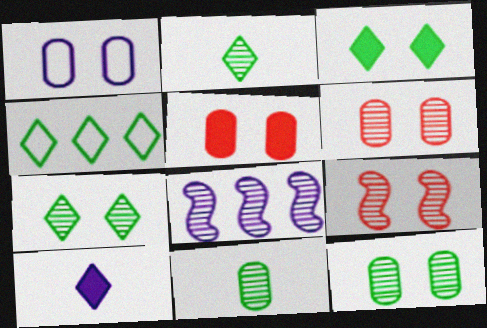[[1, 3, 9], 
[1, 5, 12], 
[1, 8, 10], 
[2, 3, 4], 
[2, 6, 8]]